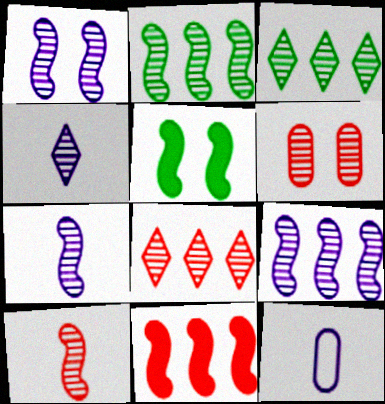[[1, 2, 10], 
[1, 7, 9], 
[2, 4, 6], 
[3, 6, 7], 
[5, 8, 12], 
[6, 8, 10]]